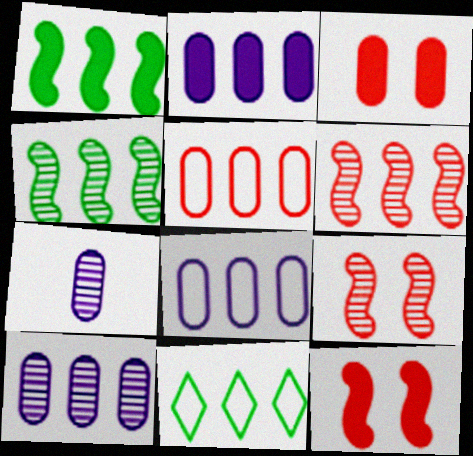[[2, 6, 11], 
[2, 8, 10], 
[7, 11, 12]]